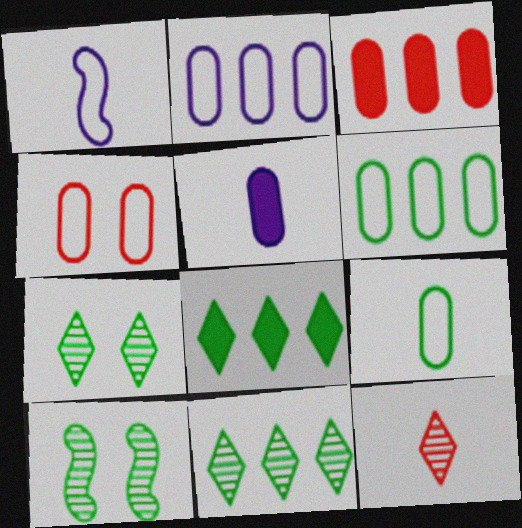[[1, 3, 7], 
[2, 4, 9], 
[8, 9, 10]]